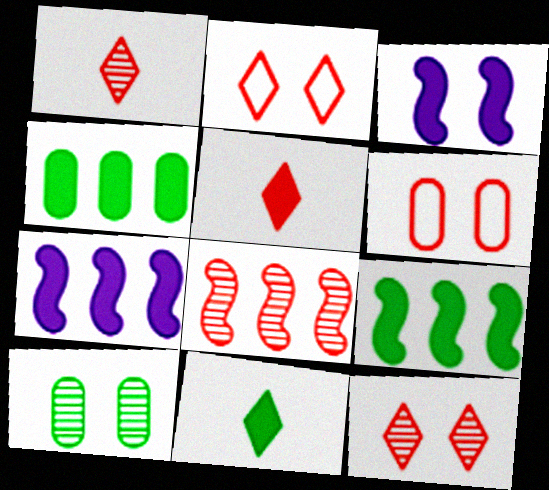[[2, 3, 10], 
[3, 4, 5], 
[5, 6, 8]]